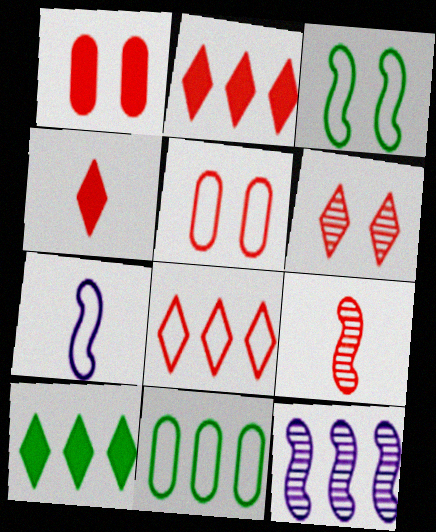[[1, 8, 9], 
[2, 5, 9], 
[2, 11, 12], 
[4, 6, 8]]